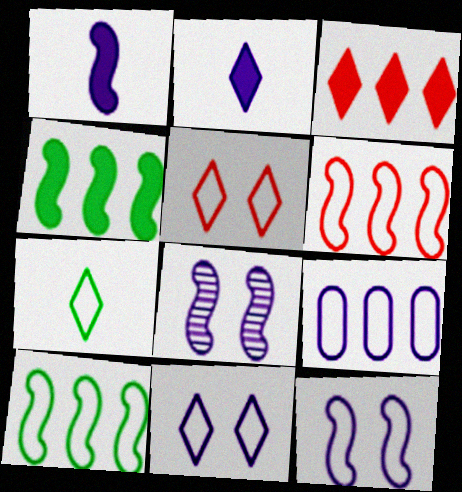[[2, 8, 9]]